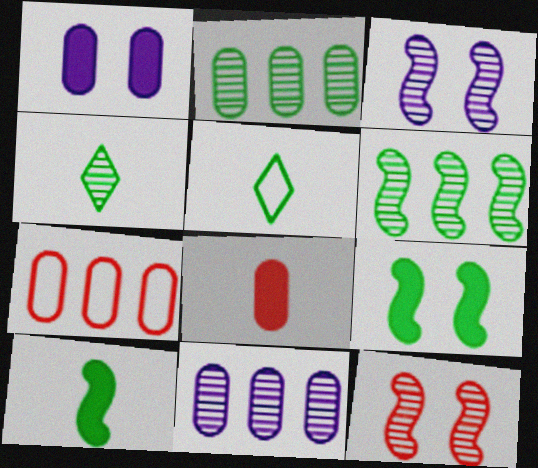[[2, 5, 9], 
[4, 11, 12]]